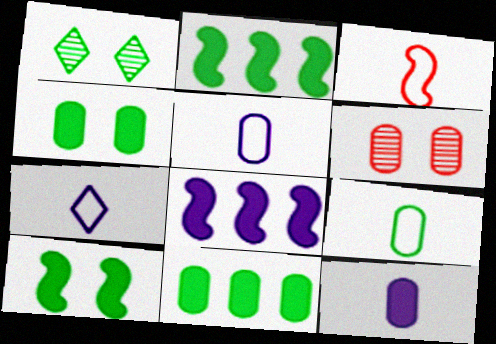[[1, 2, 9], 
[2, 6, 7], 
[3, 7, 9], 
[5, 6, 11]]